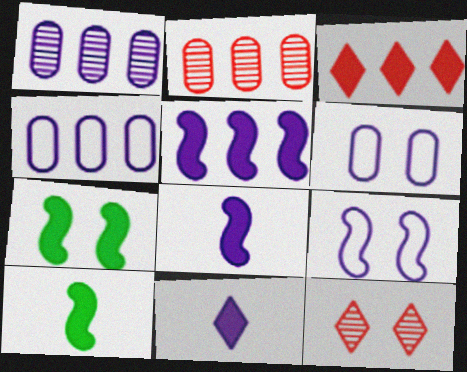[[1, 9, 11], 
[4, 10, 12], 
[6, 7, 12]]